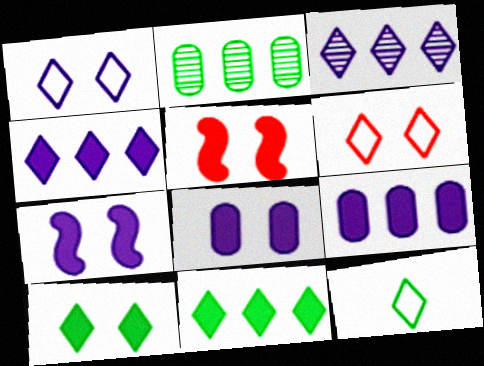[[5, 8, 10]]